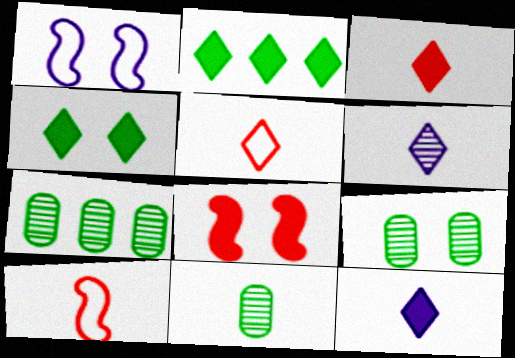[[1, 3, 7], 
[7, 9, 11], 
[10, 11, 12]]